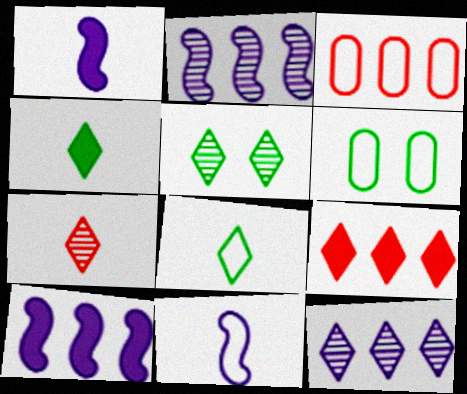[[1, 3, 5], 
[5, 7, 12], 
[6, 7, 10]]